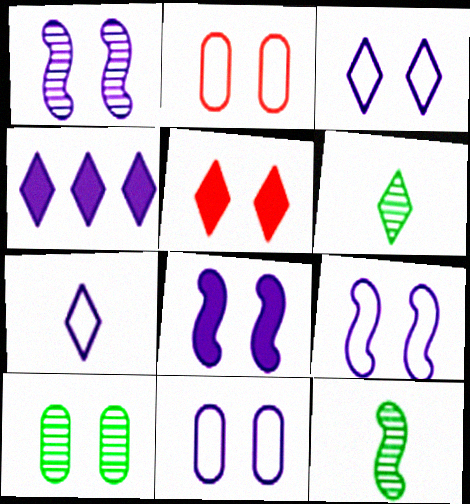[[1, 8, 9], 
[2, 4, 12], 
[3, 9, 11], 
[5, 9, 10]]